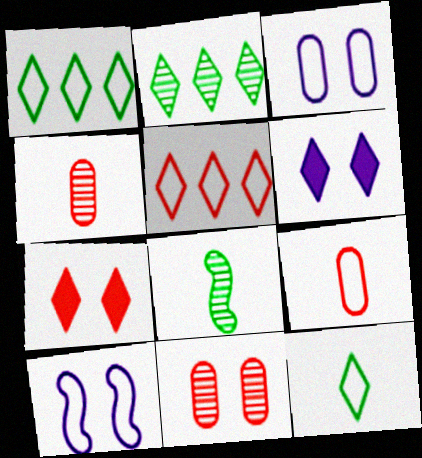[[1, 9, 10]]